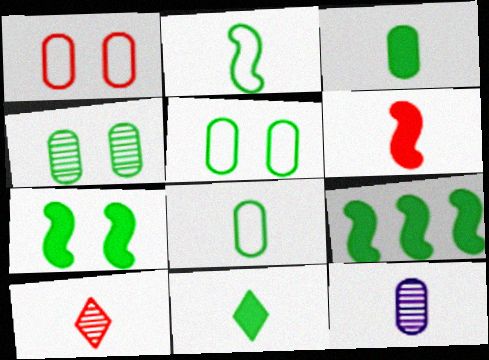[]